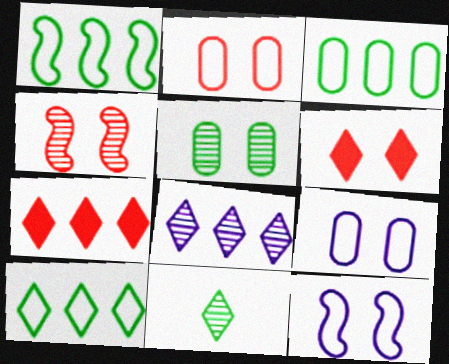[[1, 3, 10], 
[2, 4, 6], 
[5, 6, 12], 
[7, 8, 10]]